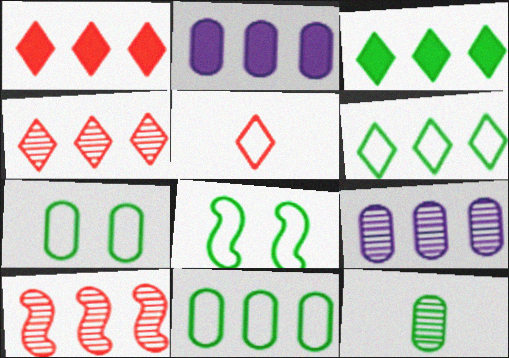[[2, 6, 10], 
[3, 8, 12]]